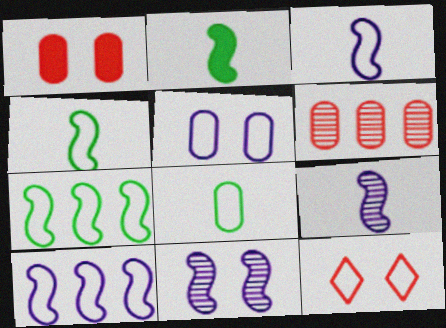[[8, 10, 12]]